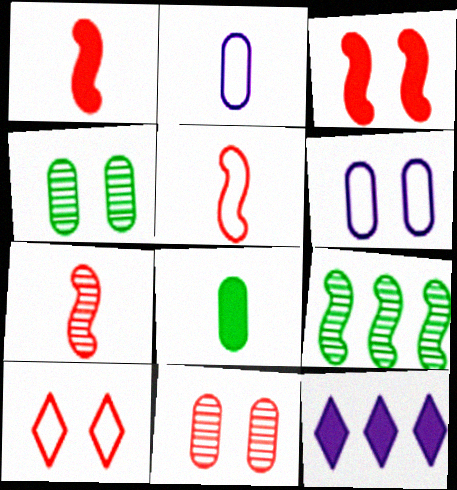[[1, 5, 7], 
[3, 8, 12], 
[3, 10, 11], 
[4, 5, 12]]